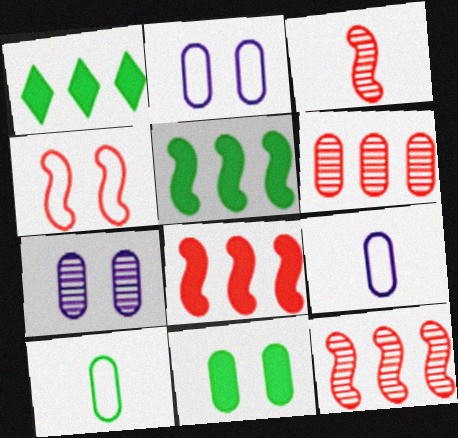[[1, 2, 3], 
[3, 4, 8], 
[6, 9, 11]]